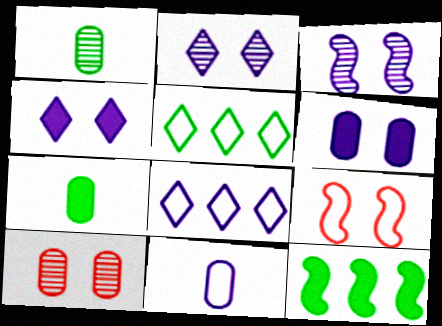[[5, 9, 11]]